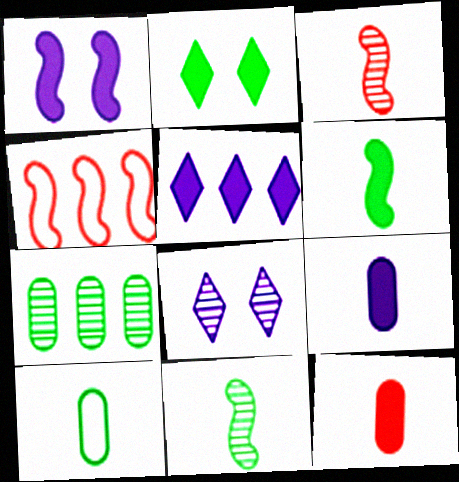[[1, 4, 11], 
[1, 5, 9], 
[3, 7, 8], 
[4, 5, 7]]